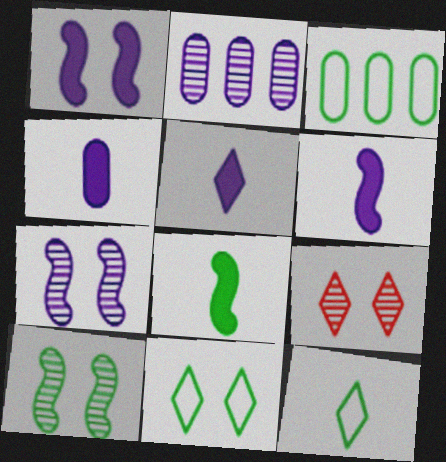[[3, 6, 9], 
[4, 5, 6]]